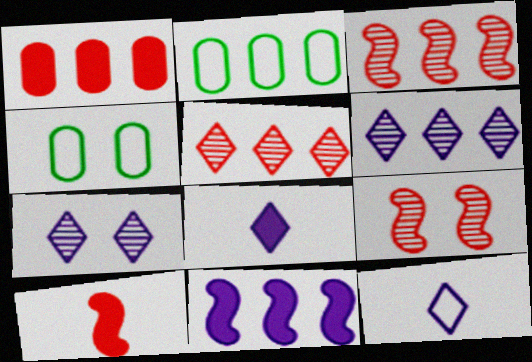[[2, 5, 11], 
[2, 7, 10], 
[2, 8, 9], 
[3, 4, 8], 
[4, 6, 10]]